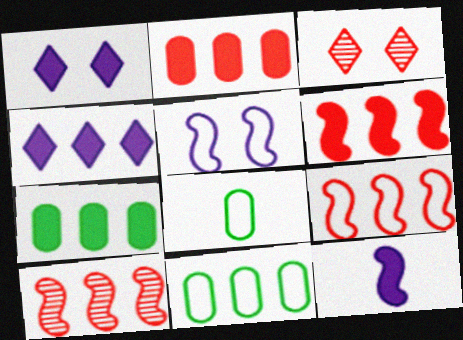[[1, 8, 10], 
[3, 11, 12], 
[4, 6, 7], 
[4, 10, 11], 
[6, 9, 10]]